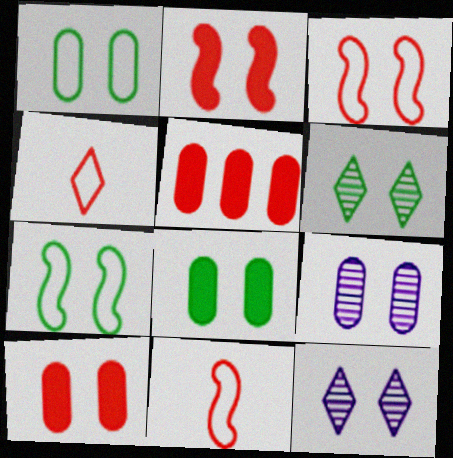[[1, 2, 12], 
[1, 9, 10], 
[3, 8, 12], 
[6, 7, 8], 
[7, 10, 12]]